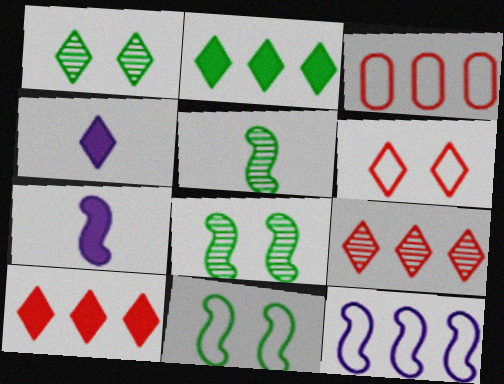[[1, 3, 7], 
[3, 4, 8]]